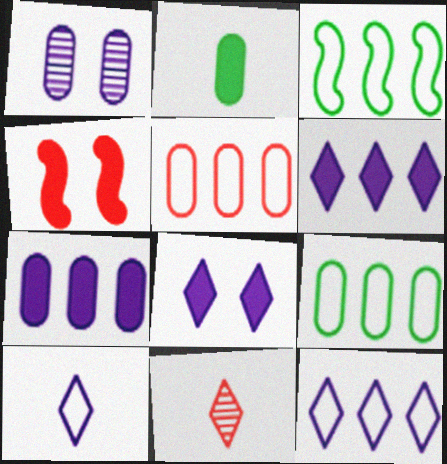[[1, 2, 5], 
[2, 4, 6], 
[3, 5, 12], 
[4, 5, 11]]